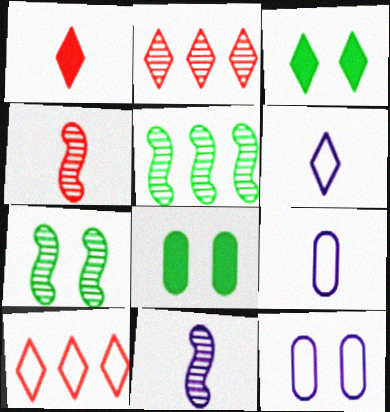[[1, 5, 12], 
[2, 3, 6], 
[8, 10, 11]]